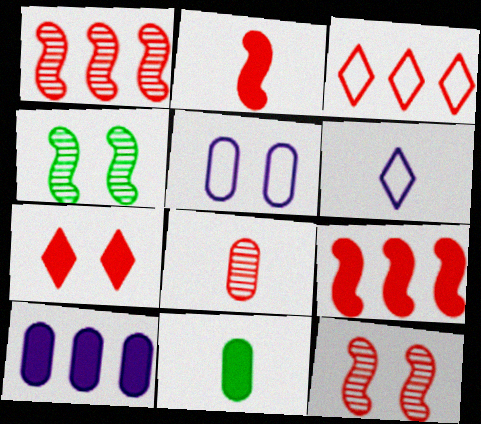[[4, 5, 7]]